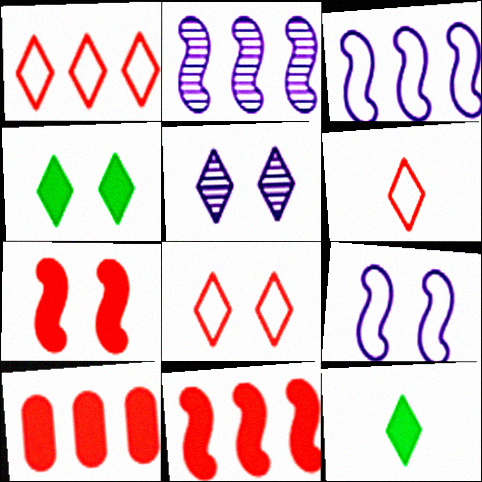[[1, 5, 12], 
[1, 6, 8], 
[4, 5, 8]]